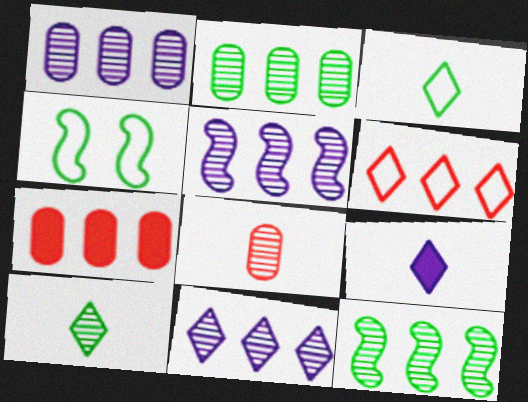[[1, 5, 11]]